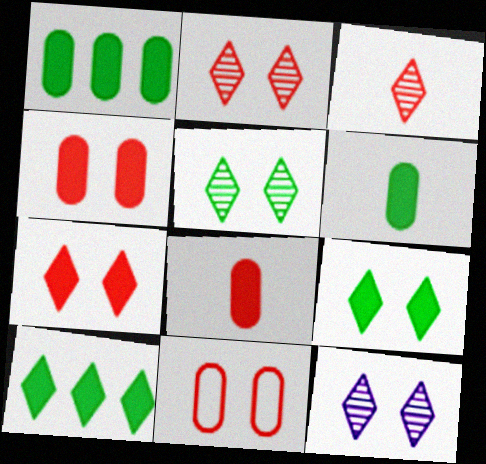[[2, 5, 12]]